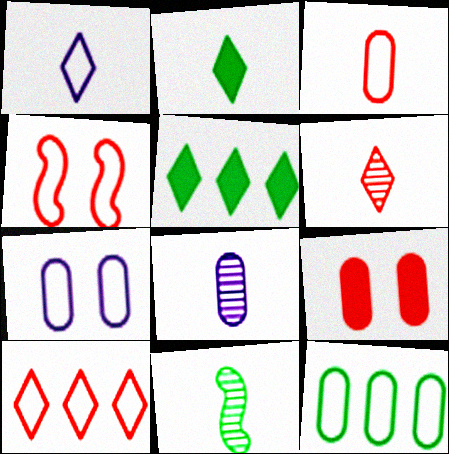[[1, 2, 6], 
[1, 4, 12], 
[3, 4, 10], 
[3, 7, 12], 
[4, 5, 8], 
[6, 8, 11], 
[8, 9, 12]]